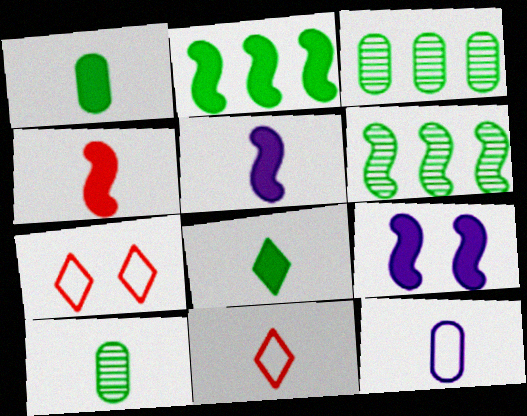[[2, 4, 9], 
[3, 5, 7], 
[3, 9, 11], 
[5, 10, 11]]